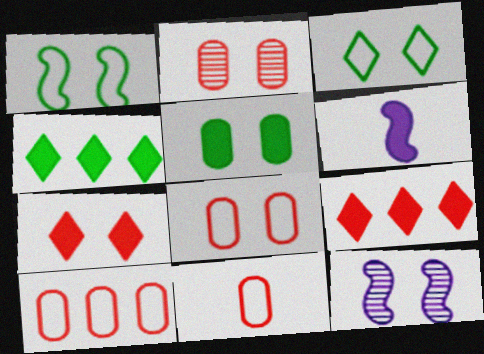[[4, 11, 12], 
[5, 6, 9], 
[8, 10, 11]]